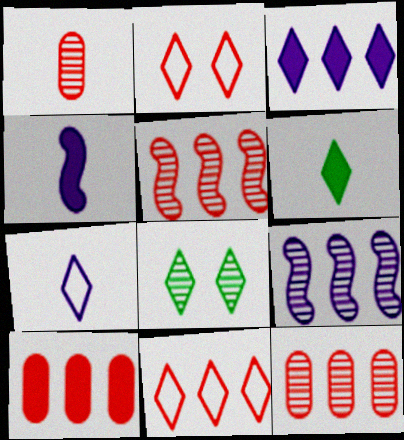[[1, 8, 9], 
[5, 10, 11]]